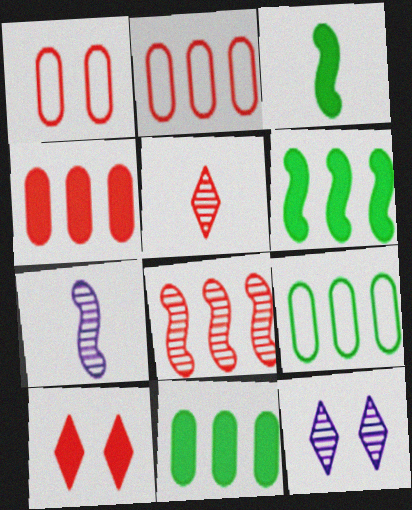[[2, 3, 12], 
[7, 9, 10]]